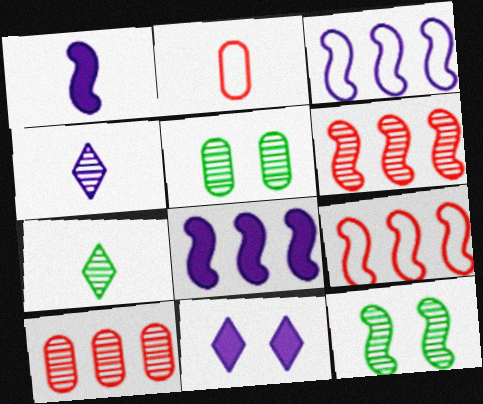[[1, 2, 7], 
[1, 9, 12], 
[4, 5, 6], 
[4, 10, 12]]